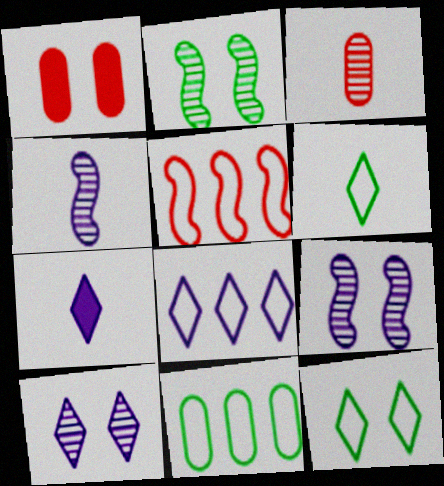[[1, 9, 12], 
[5, 8, 11], 
[7, 8, 10]]